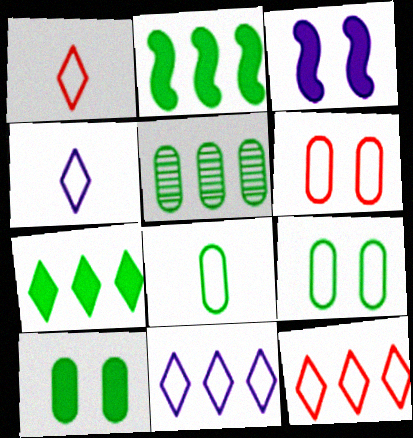[[1, 3, 5], 
[5, 8, 10]]